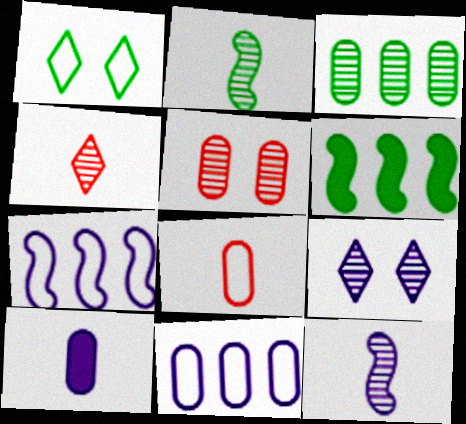[[1, 7, 8], 
[6, 8, 9], 
[7, 9, 10]]